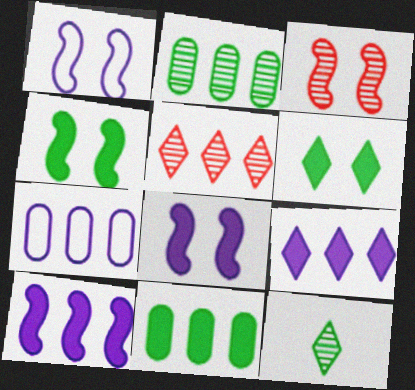[[1, 3, 4]]